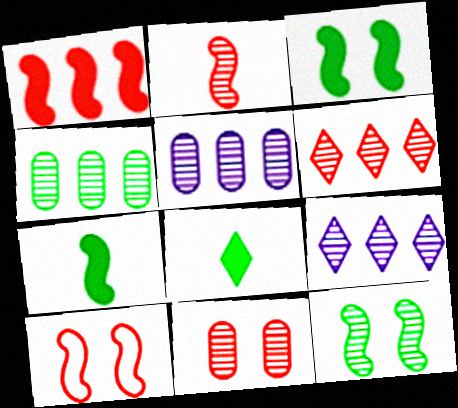[[1, 2, 10], 
[2, 6, 11], 
[5, 8, 10]]